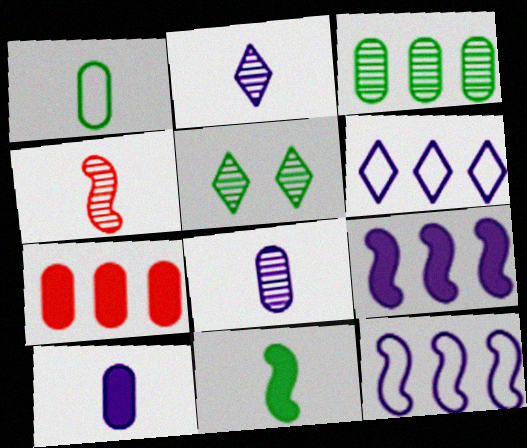[]